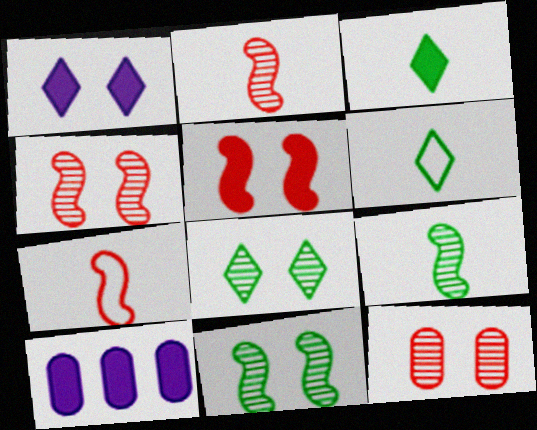[[3, 5, 10], 
[4, 6, 10], 
[7, 8, 10]]